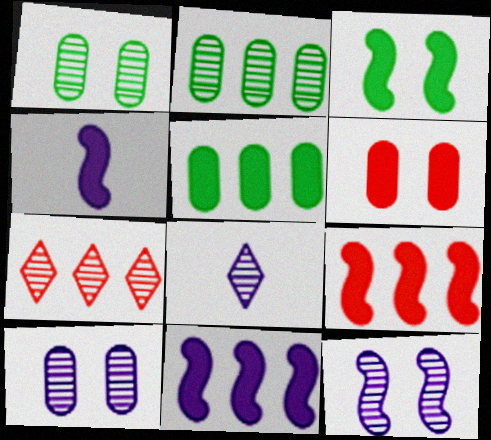[[3, 4, 9]]